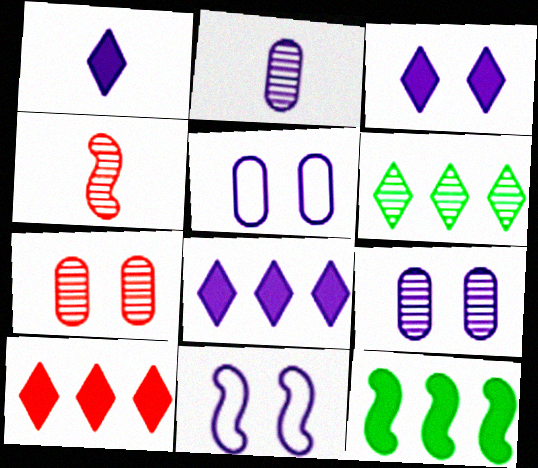[[1, 3, 8], 
[2, 8, 11], 
[3, 9, 11], 
[4, 6, 9], 
[4, 11, 12]]